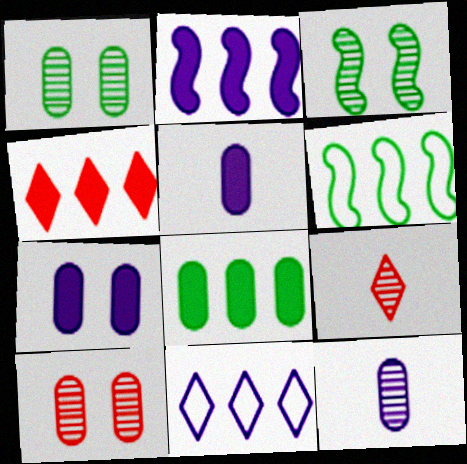[[2, 4, 8], 
[6, 7, 9]]